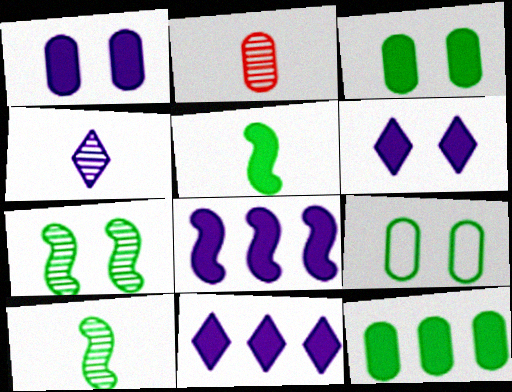[[2, 4, 10]]